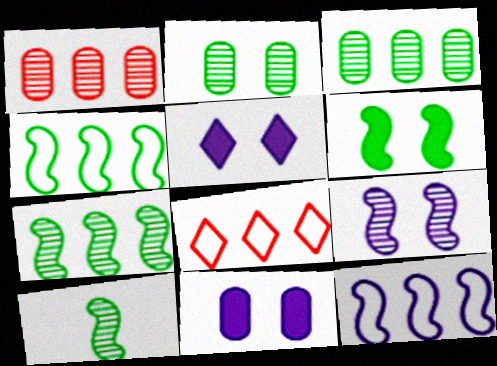[[4, 6, 10], 
[8, 10, 11]]